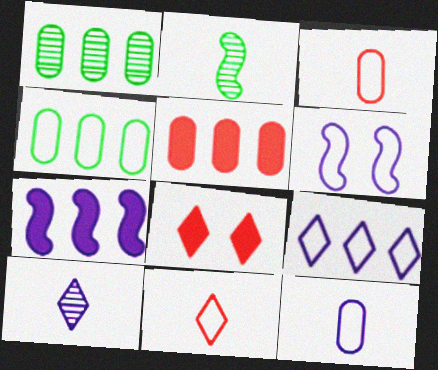[[4, 6, 11], 
[6, 9, 12]]